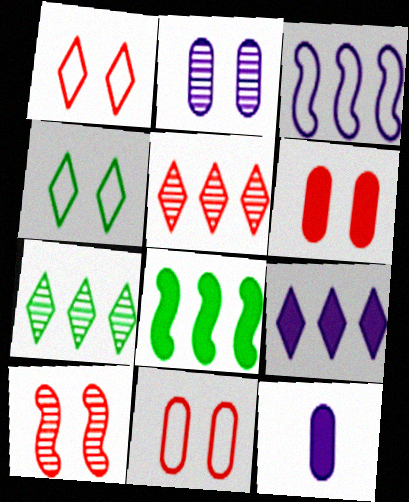[[1, 6, 10]]